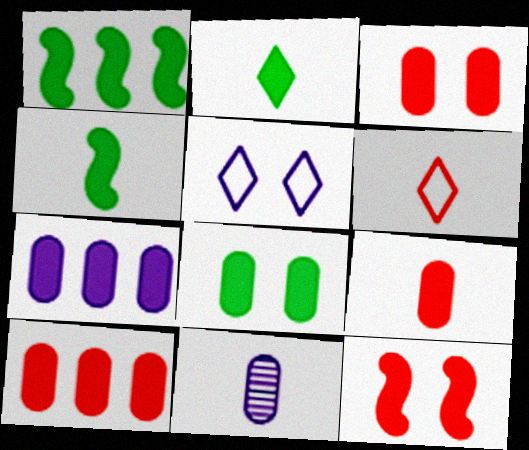[[1, 2, 8], 
[2, 7, 12], 
[3, 9, 10], 
[4, 6, 11], 
[7, 8, 9]]